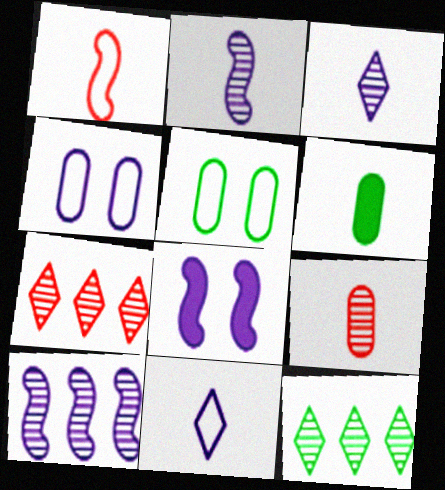[[1, 3, 6]]